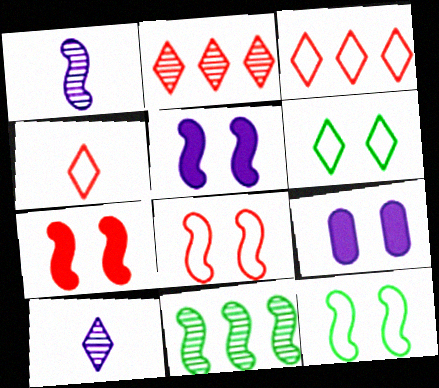[[4, 9, 11]]